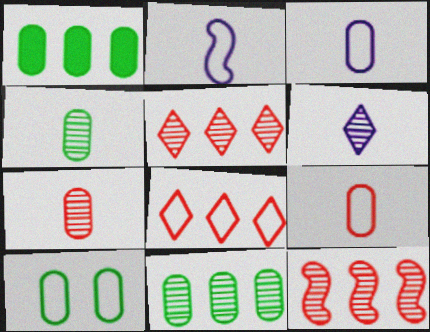[[1, 4, 10], 
[2, 8, 10]]